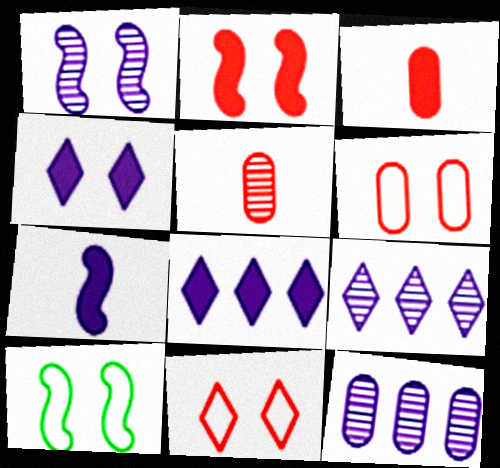[[1, 2, 10], 
[3, 9, 10], 
[5, 8, 10]]